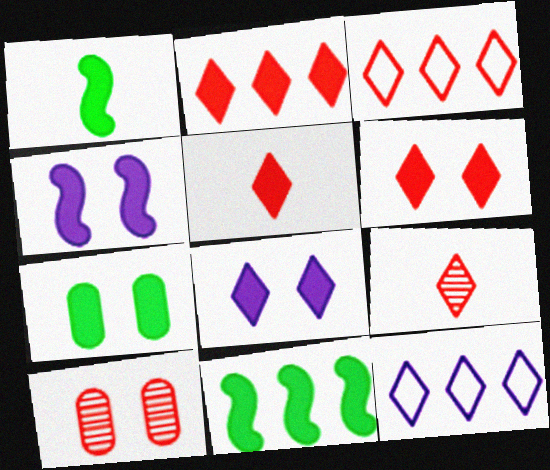[[1, 10, 12], 
[2, 5, 6], 
[3, 6, 9], 
[4, 6, 7]]